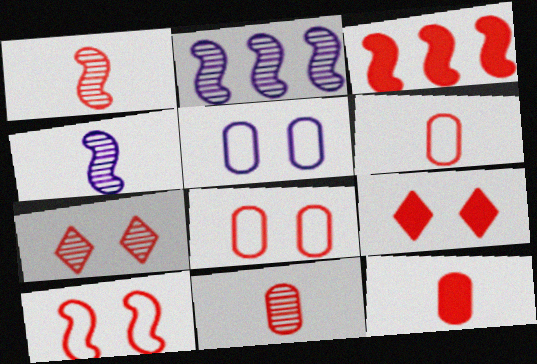[[1, 3, 10], 
[3, 6, 7], 
[3, 9, 12], 
[6, 11, 12]]